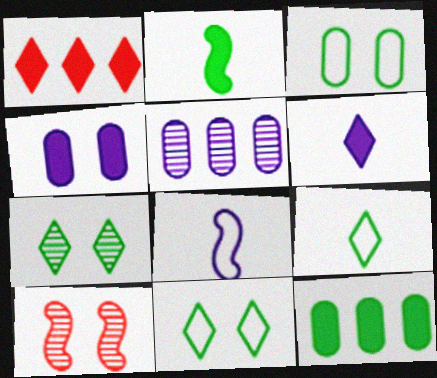[[1, 2, 4], 
[4, 10, 11]]